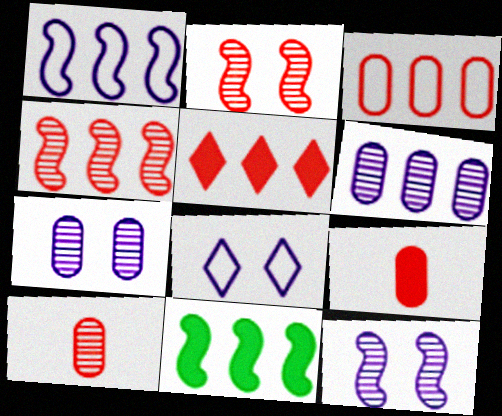[[1, 4, 11], 
[3, 4, 5], 
[8, 10, 11]]